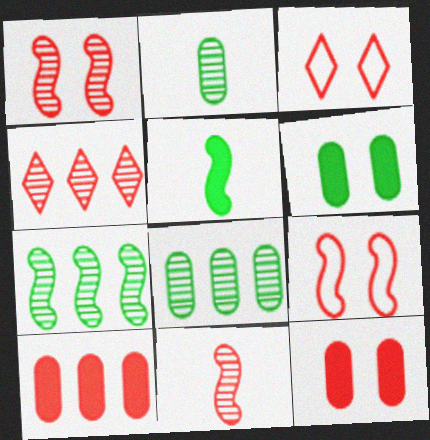[[1, 3, 12], 
[3, 10, 11]]